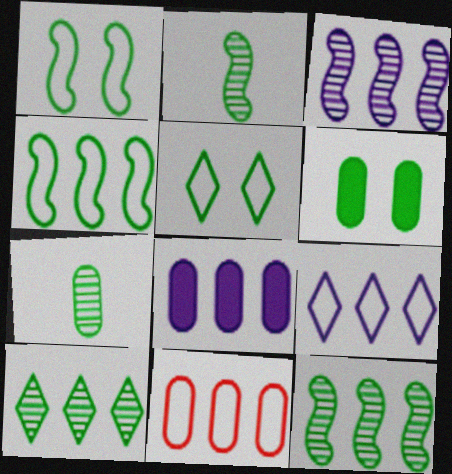[[3, 8, 9], 
[4, 9, 11]]